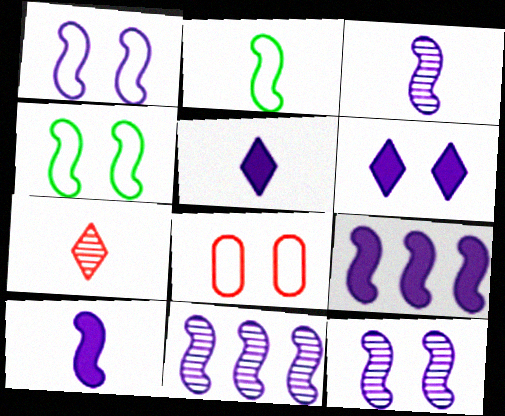[[1, 3, 9], 
[1, 10, 11], 
[3, 11, 12]]